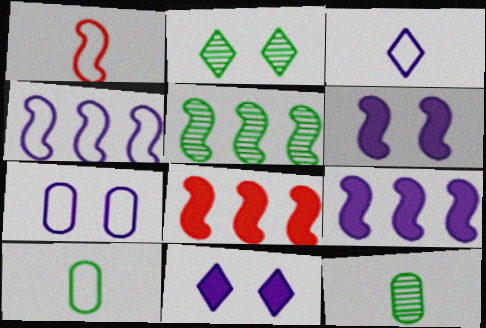[[1, 3, 10], 
[1, 5, 6], 
[2, 5, 12], 
[3, 4, 7], 
[4, 5, 8]]